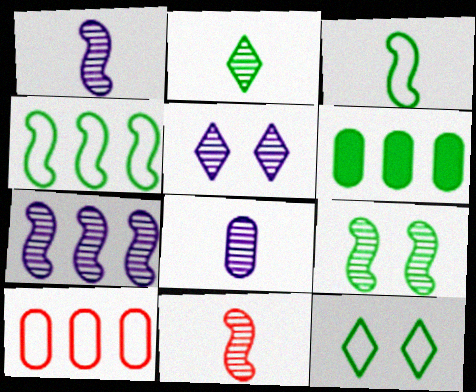[[2, 8, 11], 
[5, 7, 8], 
[7, 9, 11]]